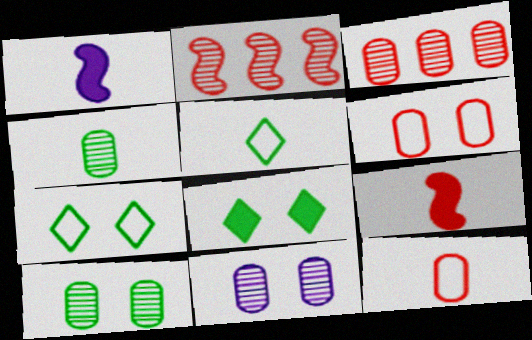[[1, 3, 7], 
[3, 4, 11]]